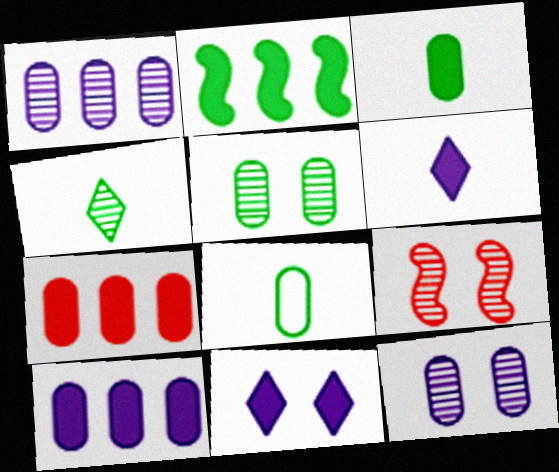[[1, 4, 9], 
[7, 8, 12]]